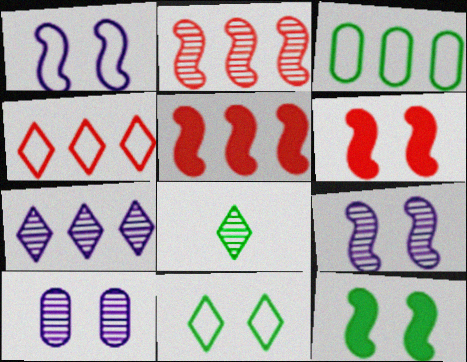[[2, 8, 10], 
[3, 5, 7], 
[3, 8, 12], 
[6, 10, 11]]